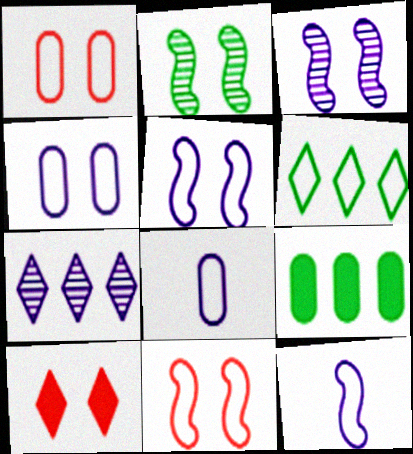[[1, 6, 12], 
[2, 4, 10], 
[6, 8, 11]]